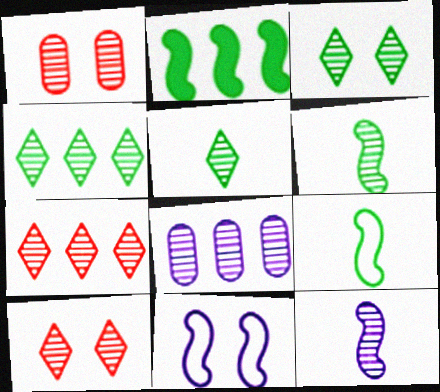[[1, 4, 12], 
[3, 4, 5], 
[6, 8, 10]]